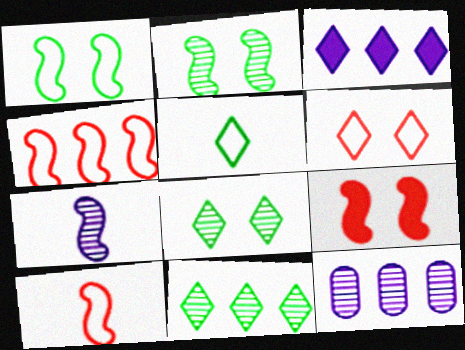[[5, 9, 12]]